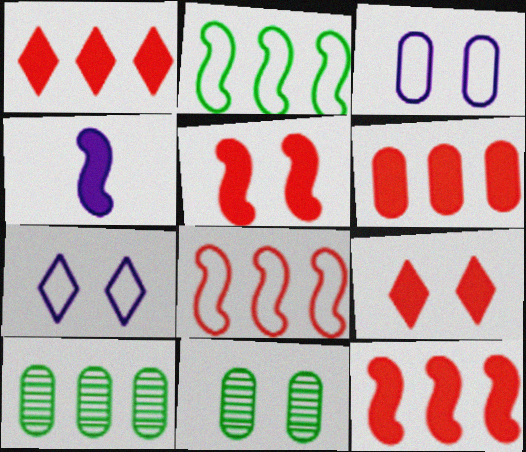[[1, 6, 12], 
[5, 7, 11]]